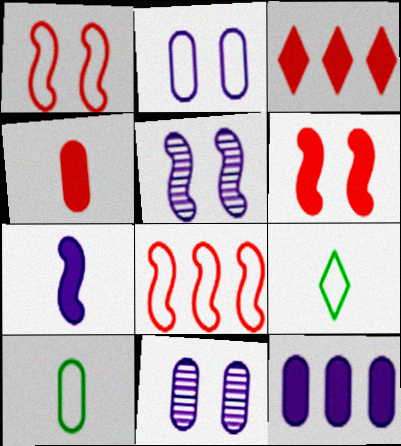[[2, 8, 9], 
[3, 4, 6], 
[3, 5, 10]]